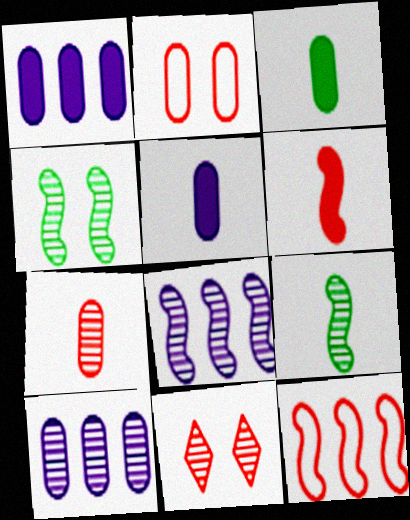[[2, 3, 10], 
[9, 10, 11]]